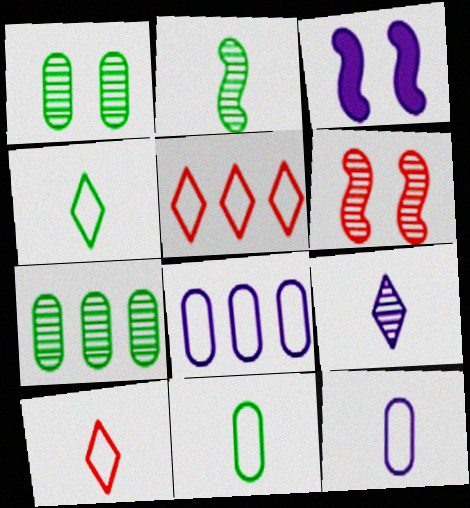[[3, 7, 10], 
[3, 8, 9], 
[6, 7, 9]]